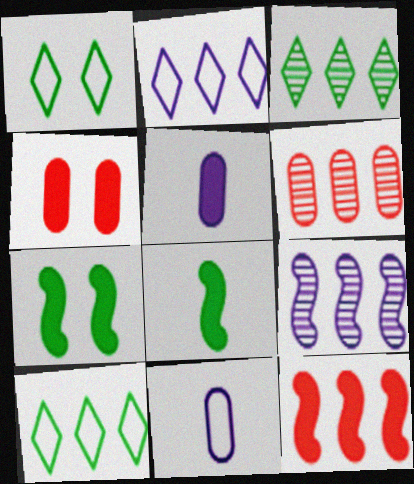[[3, 6, 9]]